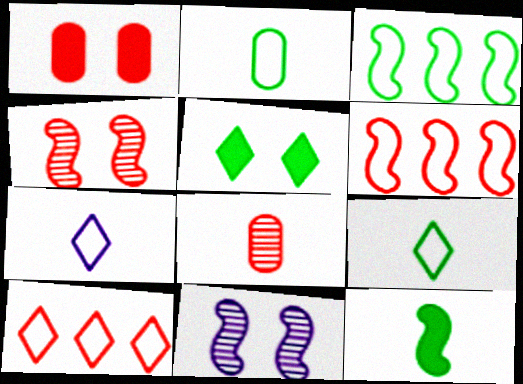[[6, 11, 12], 
[7, 8, 12]]